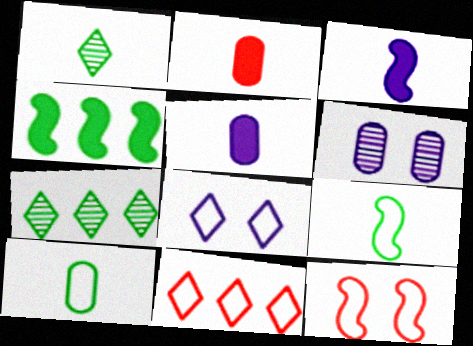[[5, 7, 12]]